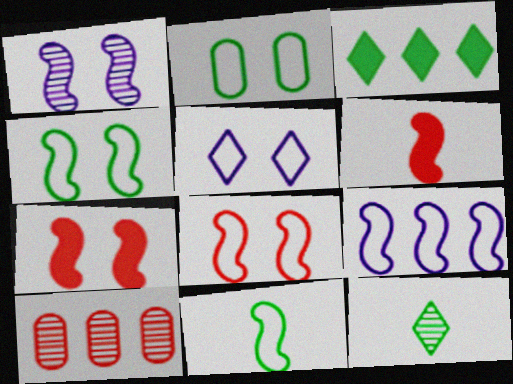[[1, 4, 7], 
[1, 10, 12], 
[2, 5, 8], 
[3, 9, 10], 
[8, 9, 11]]